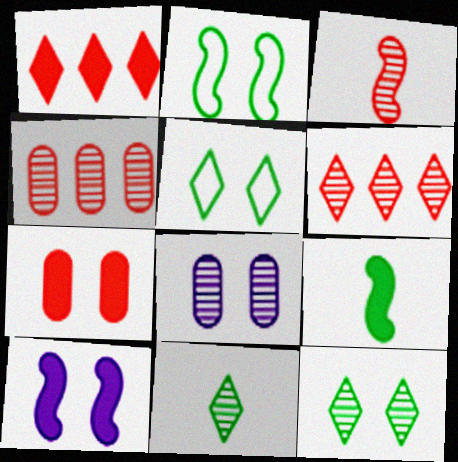[]